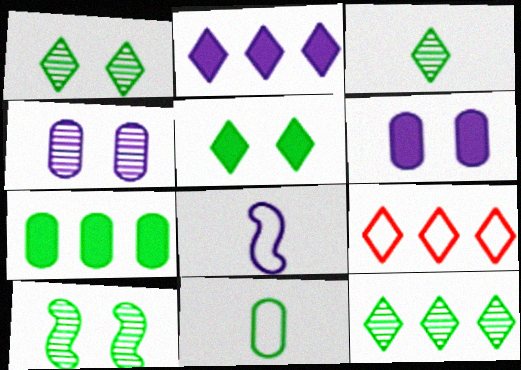[[1, 3, 12], 
[2, 4, 8], 
[2, 9, 12]]